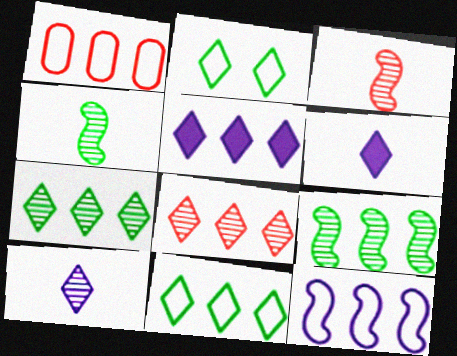[[1, 5, 9], 
[1, 11, 12], 
[2, 6, 8], 
[5, 8, 11]]